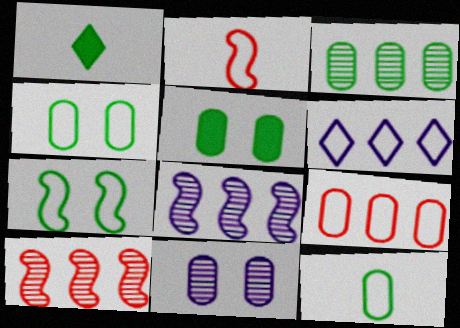[[1, 3, 7], 
[2, 4, 6], 
[3, 5, 12]]